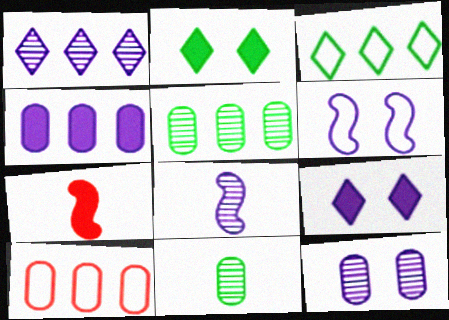[[1, 8, 12], 
[2, 4, 7], 
[2, 8, 10], 
[3, 7, 12], 
[4, 5, 10], 
[6, 9, 12]]